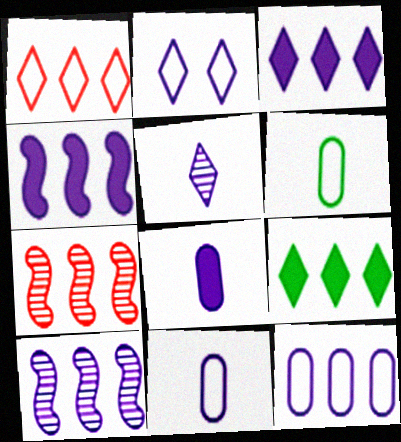[[2, 3, 5], 
[2, 8, 10], 
[3, 10, 12], 
[7, 9, 12]]